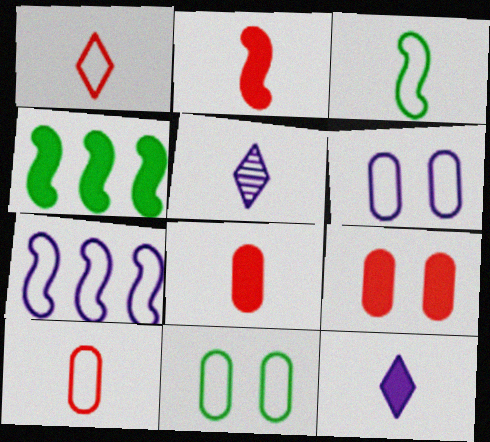[[1, 7, 11], 
[3, 5, 8], 
[4, 9, 12]]